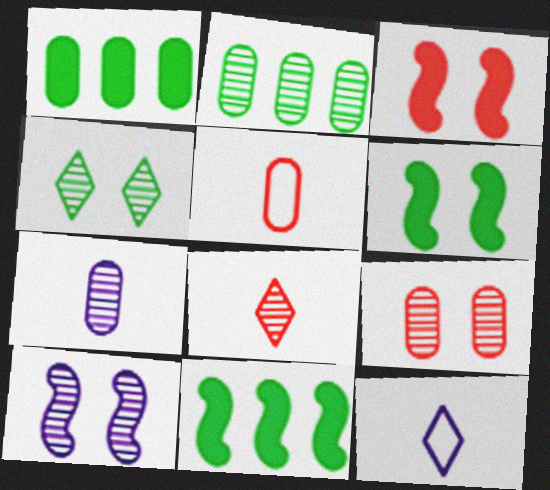[[2, 3, 12], 
[2, 7, 9], 
[2, 8, 10], 
[4, 9, 10], 
[9, 11, 12]]